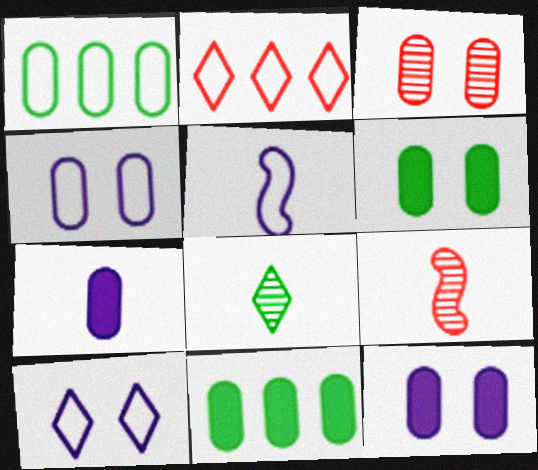[[1, 3, 7], 
[3, 4, 6], 
[9, 10, 11]]